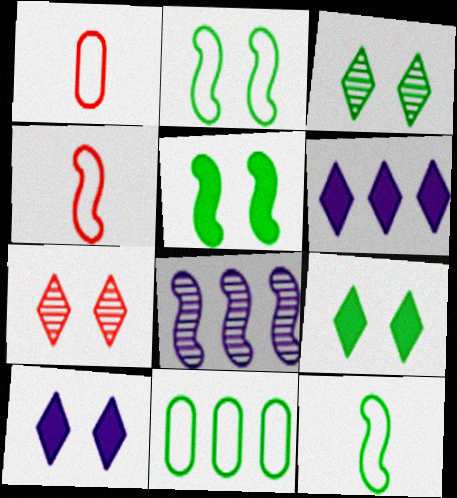[[1, 8, 9], 
[4, 5, 8]]